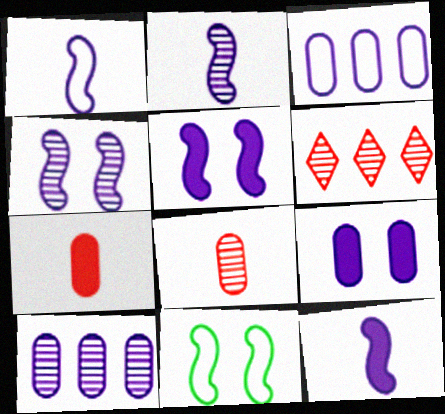[[1, 2, 12]]